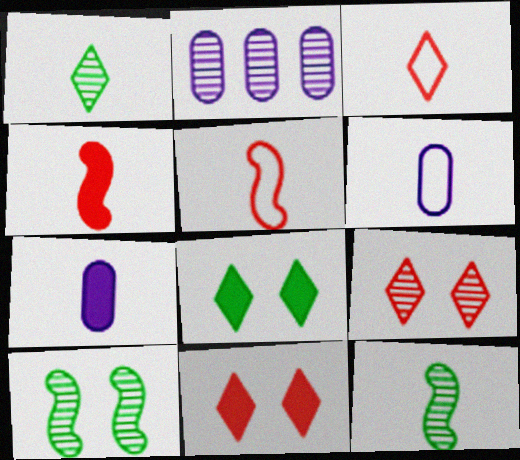[[1, 4, 6], 
[1, 5, 7], 
[2, 5, 8], 
[2, 9, 12], 
[3, 7, 12]]